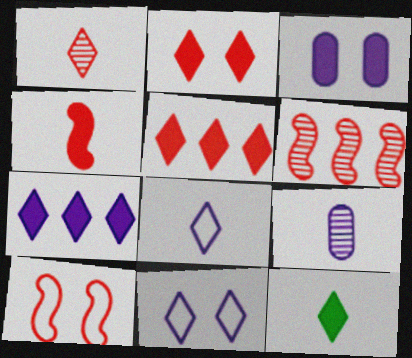[[1, 8, 12], 
[2, 7, 12], 
[4, 6, 10]]